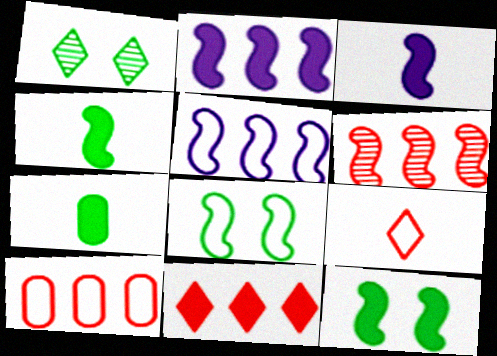[[1, 3, 10], 
[3, 6, 8], 
[6, 10, 11]]